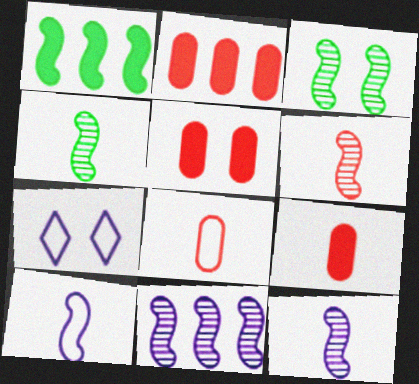[[2, 4, 7], 
[2, 5, 9], 
[3, 5, 7], 
[3, 6, 11], 
[4, 6, 12]]